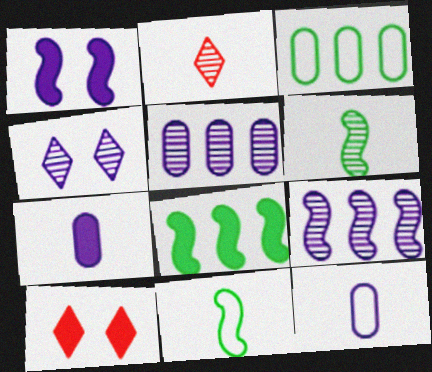[[1, 2, 3], 
[2, 7, 11], 
[5, 10, 11], 
[7, 8, 10]]